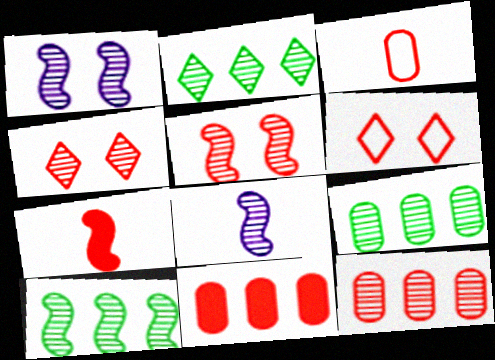[[2, 9, 10], 
[4, 8, 9], 
[5, 8, 10], 
[6, 7, 12]]